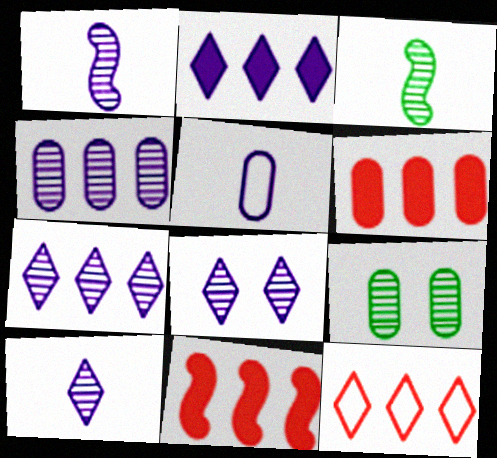[[1, 4, 8], 
[5, 6, 9], 
[7, 8, 10]]